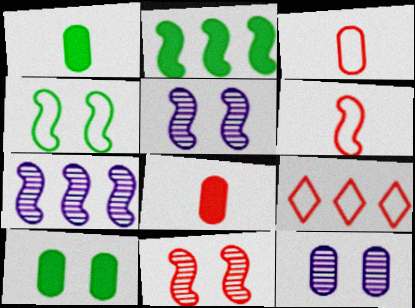[[1, 5, 9], 
[2, 5, 6], 
[8, 9, 11]]